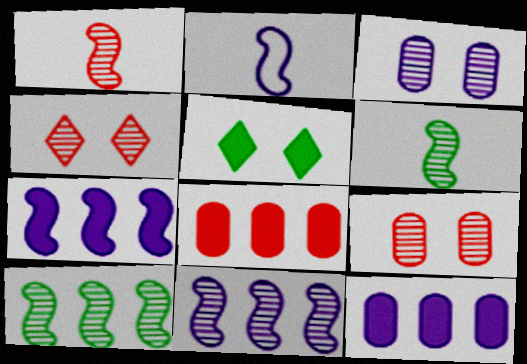[]